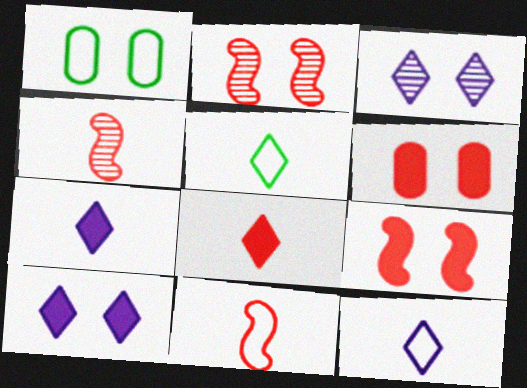[[1, 2, 10], 
[1, 3, 9]]